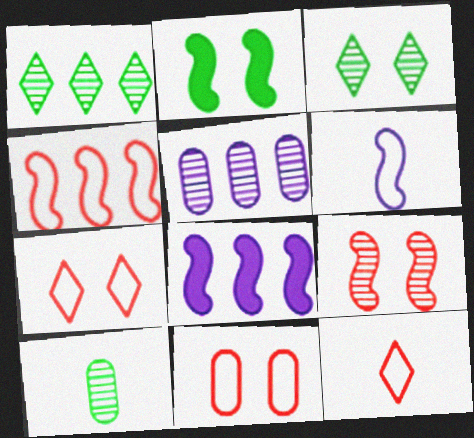[[2, 5, 12], 
[4, 11, 12], 
[7, 8, 10]]